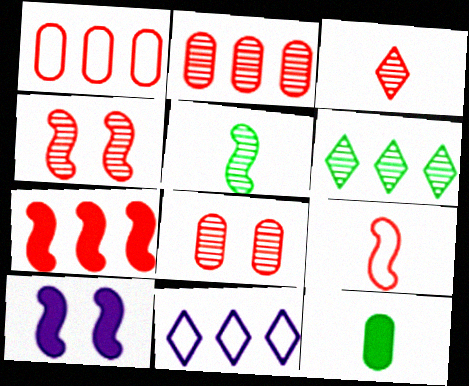[[2, 3, 4], 
[4, 7, 9], 
[4, 11, 12]]